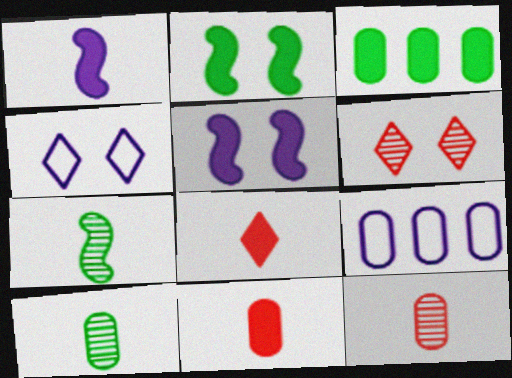[[3, 5, 8]]